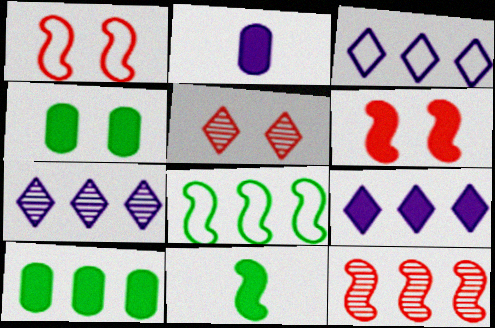[[2, 5, 8], 
[3, 7, 9], 
[3, 10, 12]]